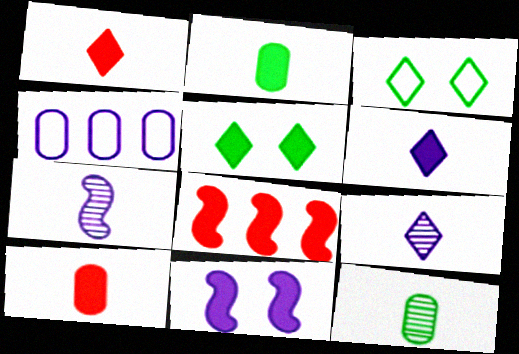[[4, 9, 11]]